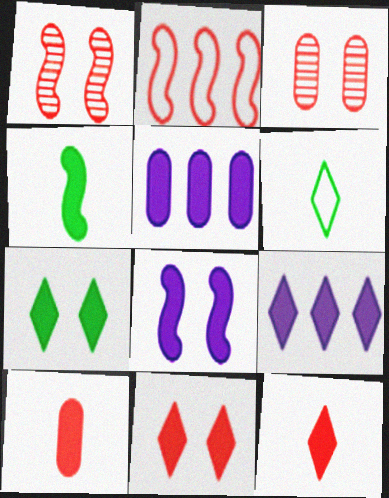[[1, 5, 6], 
[2, 3, 12], 
[4, 5, 11], 
[7, 9, 12]]